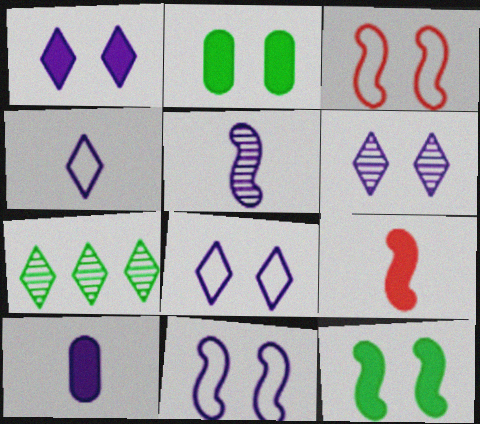[[1, 6, 8], 
[2, 3, 6], 
[3, 7, 10], 
[4, 5, 10]]